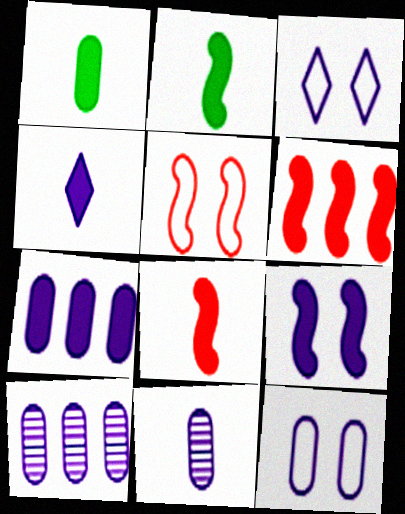[[1, 4, 8], 
[2, 6, 9], 
[4, 7, 9], 
[7, 11, 12]]